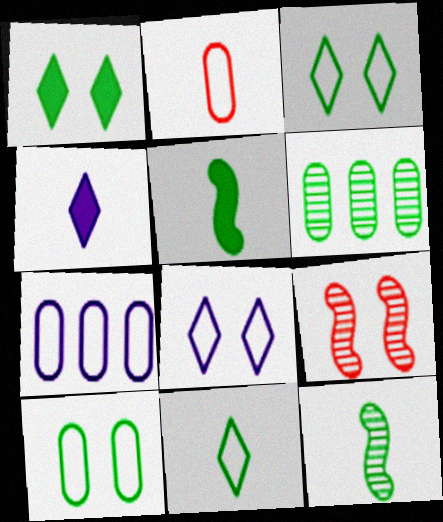[[2, 4, 12], 
[2, 7, 10], 
[3, 5, 6]]